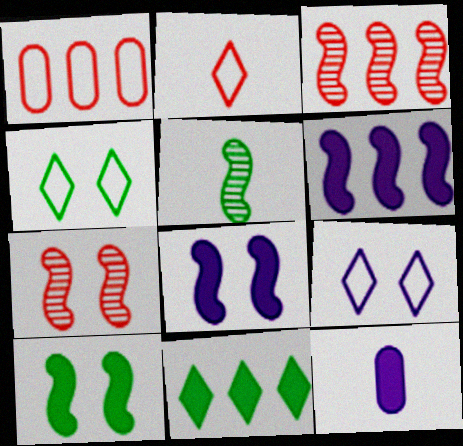[[2, 5, 12], 
[3, 4, 12]]